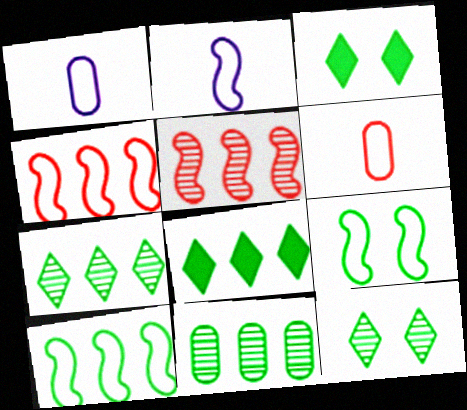[[1, 3, 5], 
[2, 4, 9], 
[8, 10, 11]]